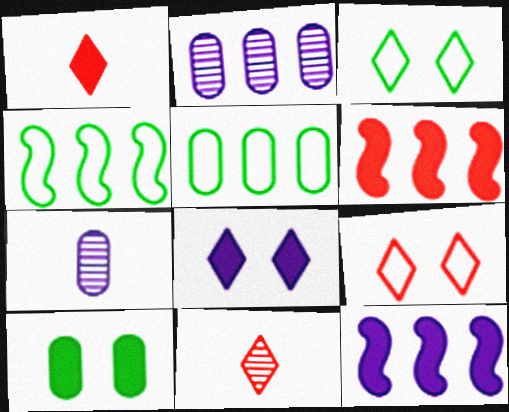[[1, 10, 12], 
[3, 6, 7]]